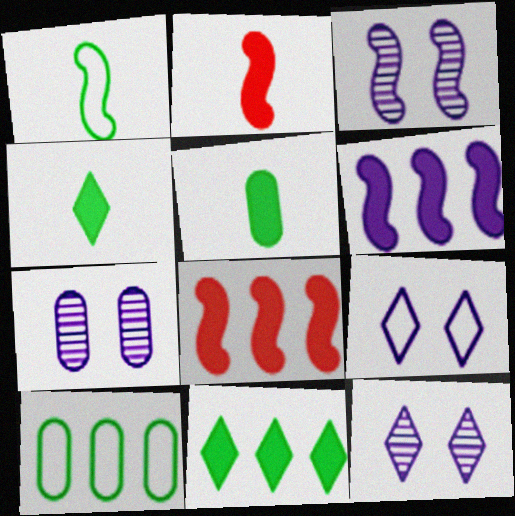[[1, 3, 8], 
[2, 10, 12], 
[3, 7, 12]]